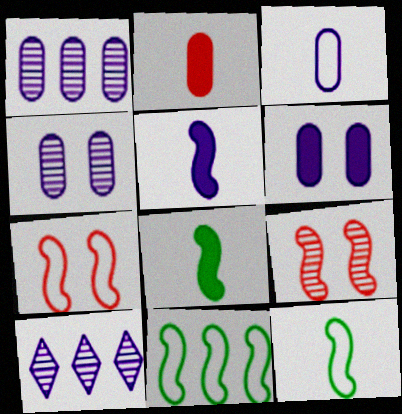[[1, 3, 6], 
[5, 9, 11]]